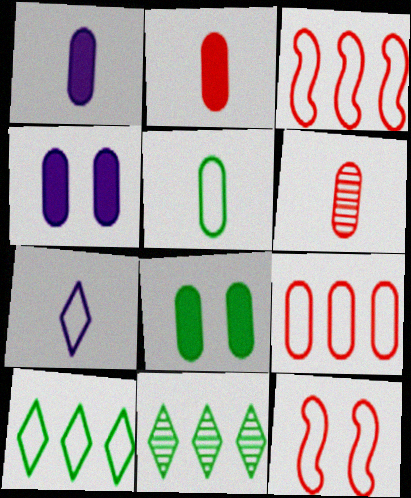[[1, 5, 6], 
[1, 11, 12]]